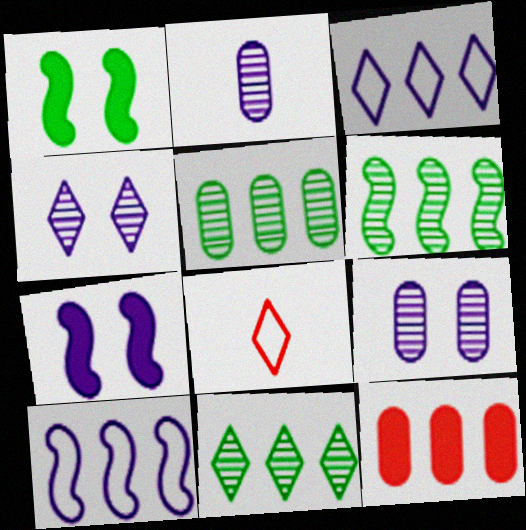[[2, 3, 7], 
[3, 6, 12], 
[5, 6, 11], 
[5, 7, 8], 
[10, 11, 12]]